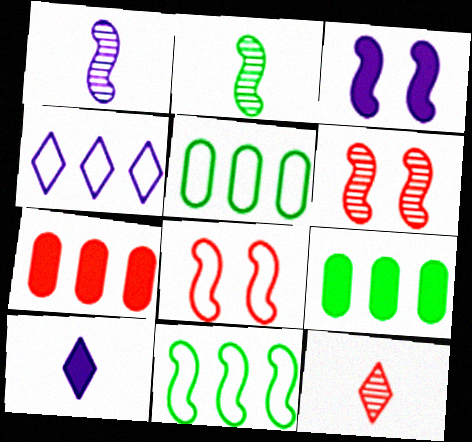[[3, 5, 12], 
[5, 6, 10], 
[7, 8, 12]]